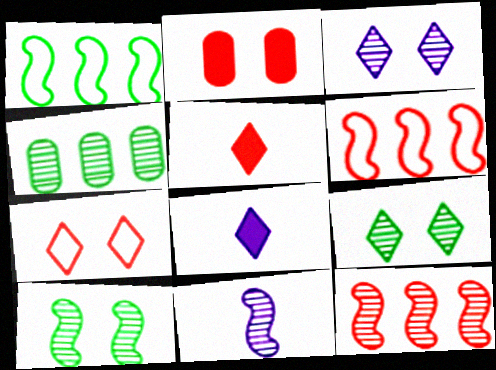[[10, 11, 12]]